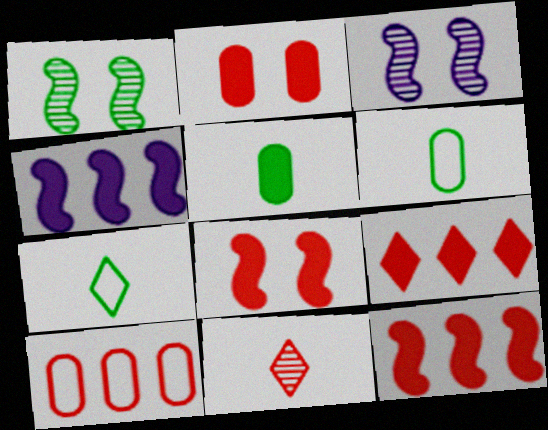[[3, 6, 9], 
[8, 10, 11]]